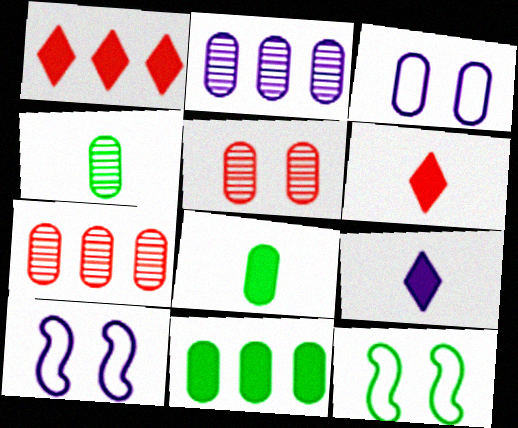[[1, 4, 10], 
[2, 4, 5], 
[2, 6, 12], 
[2, 9, 10], 
[3, 7, 8], 
[7, 9, 12]]